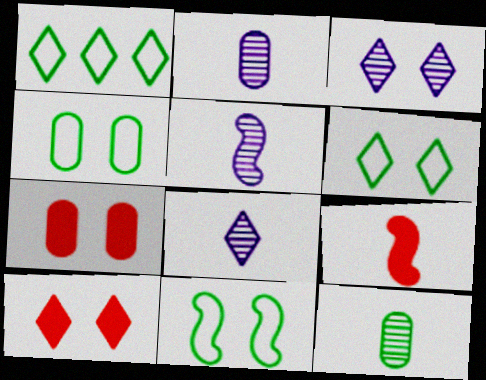[[1, 5, 7], 
[1, 8, 10], 
[2, 5, 8], 
[3, 6, 10], 
[3, 7, 11], 
[4, 6, 11]]